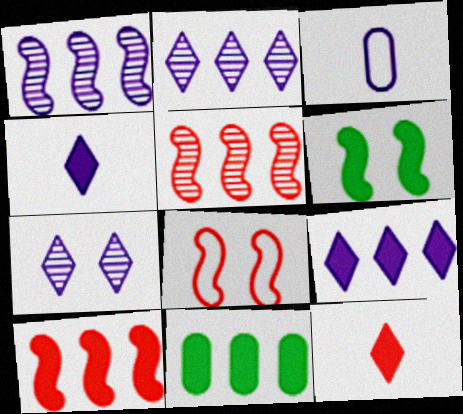[[9, 10, 11]]